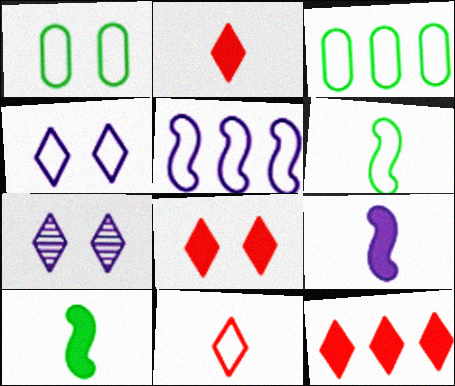[[1, 5, 11], 
[2, 8, 12]]